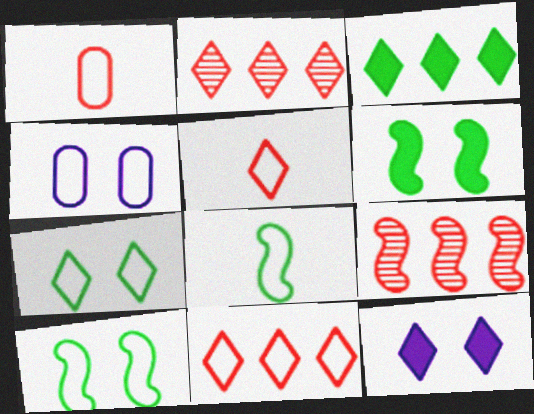[[4, 8, 11]]